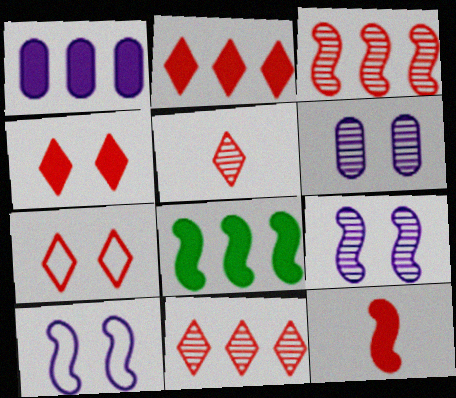[[1, 2, 8], 
[2, 5, 7]]